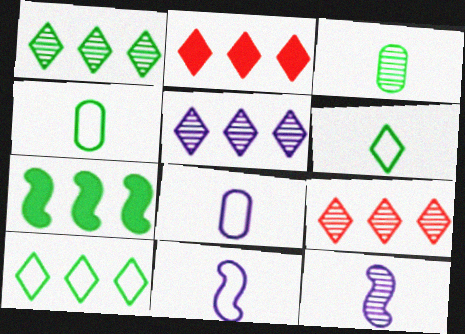[[1, 5, 9], 
[2, 5, 10]]